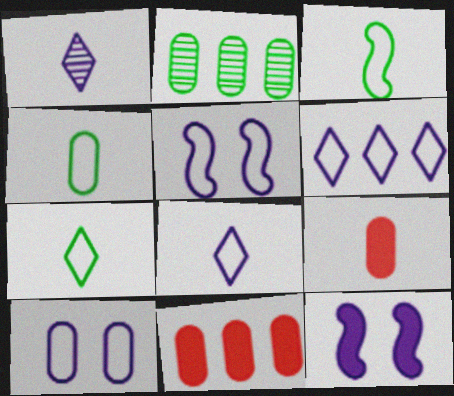[[1, 3, 9], 
[2, 9, 10], 
[3, 4, 7]]